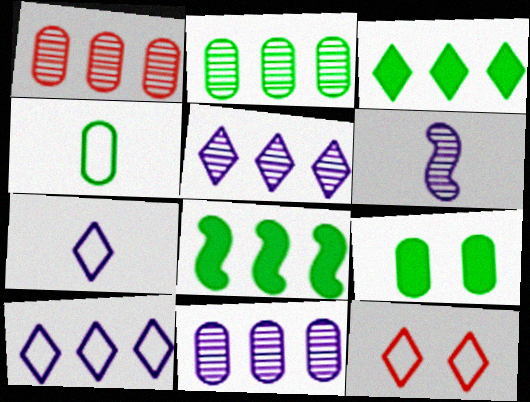[[1, 2, 11], 
[1, 8, 10], 
[2, 4, 9]]